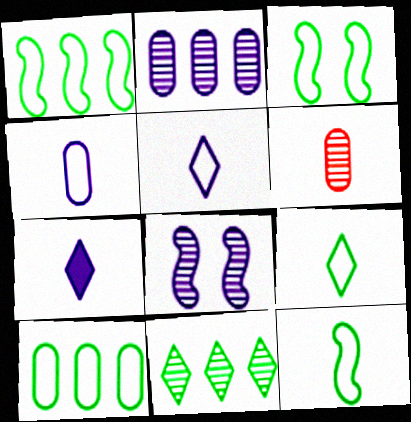[[1, 3, 12], 
[3, 9, 10], 
[6, 7, 12], 
[6, 8, 11]]